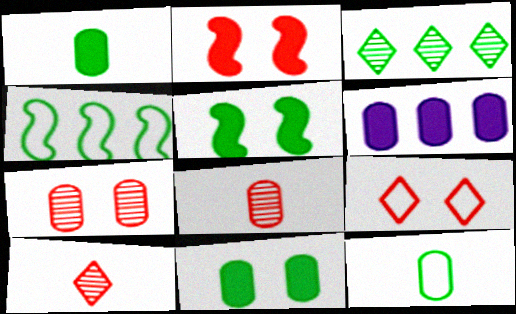[[2, 7, 9], 
[3, 5, 12], 
[6, 7, 12]]